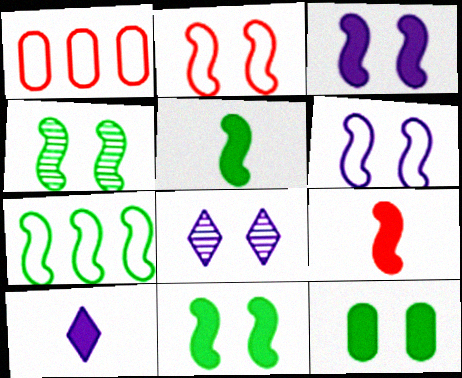[[1, 4, 10], 
[1, 5, 8], 
[2, 3, 4], 
[2, 8, 12], 
[4, 5, 7]]